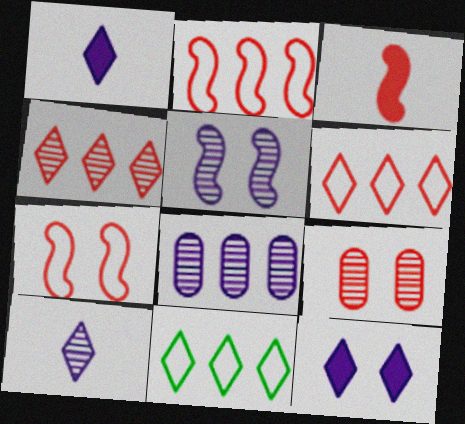[[3, 6, 9], 
[5, 8, 10]]